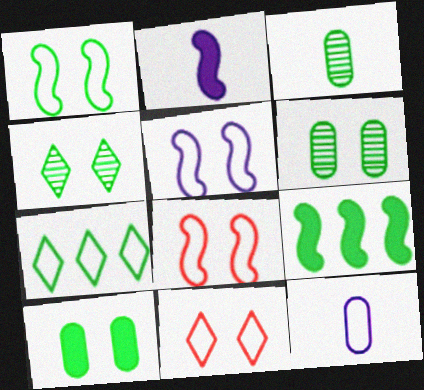[[1, 4, 10], 
[1, 5, 8], 
[7, 8, 12]]